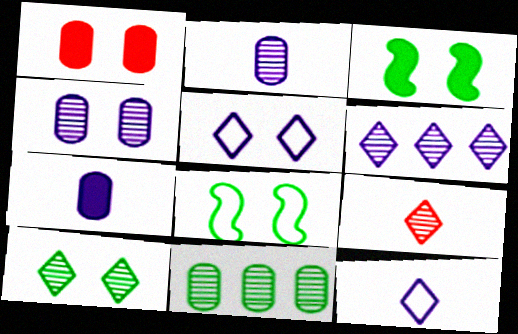[[6, 9, 10]]